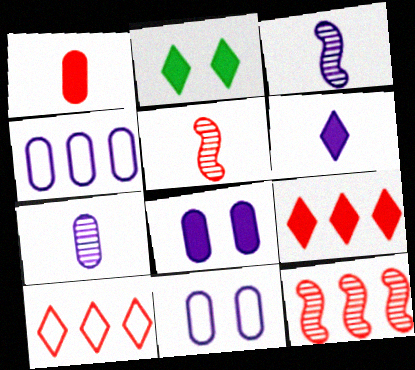[[2, 4, 5], 
[2, 6, 9], 
[4, 7, 8]]